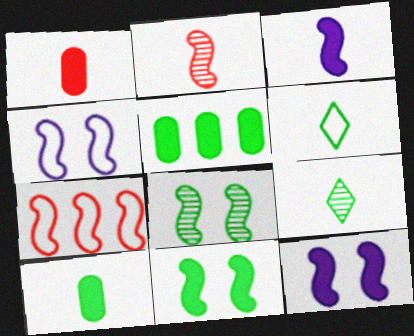[[3, 7, 8], 
[5, 6, 8]]